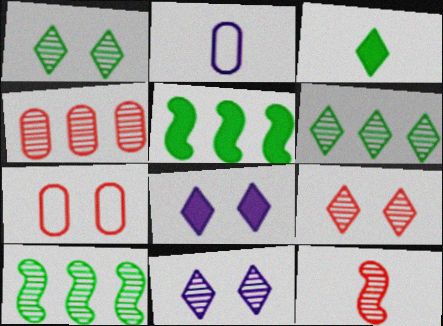[[1, 9, 11], 
[2, 3, 12], 
[2, 5, 9], 
[4, 9, 12]]